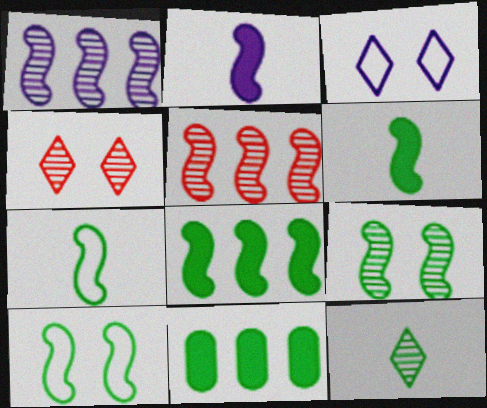[[2, 5, 10], 
[7, 8, 9], 
[10, 11, 12]]